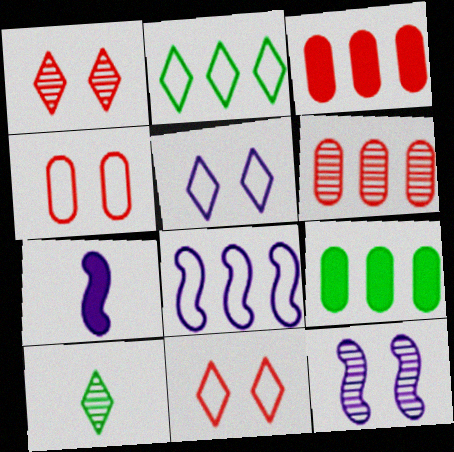[[6, 10, 12], 
[7, 8, 12]]